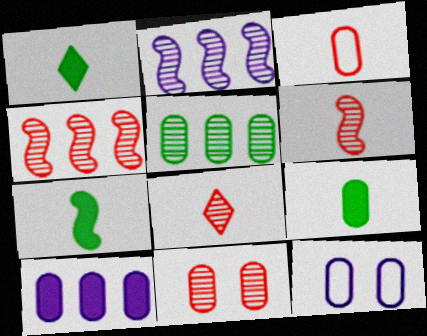[[1, 4, 12], 
[1, 7, 9], 
[4, 8, 11]]